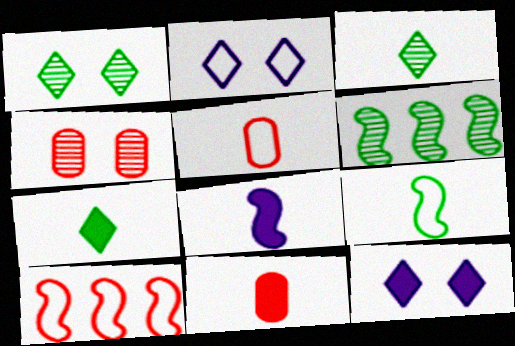[[2, 6, 11], 
[3, 5, 8], 
[5, 6, 12], 
[7, 8, 11]]